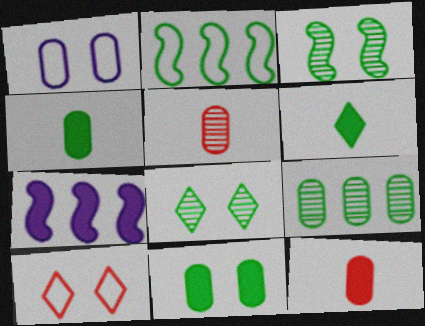[[1, 9, 12], 
[2, 4, 8]]